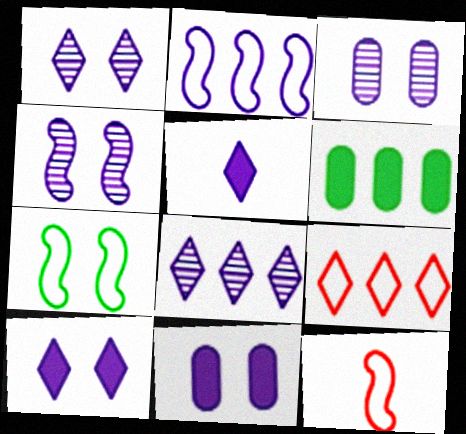[[1, 3, 4], 
[1, 6, 12], 
[2, 3, 5], 
[2, 7, 12]]